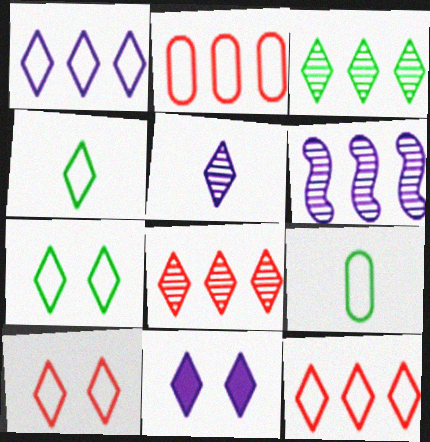[[1, 4, 10], 
[1, 5, 11], 
[4, 8, 11]]